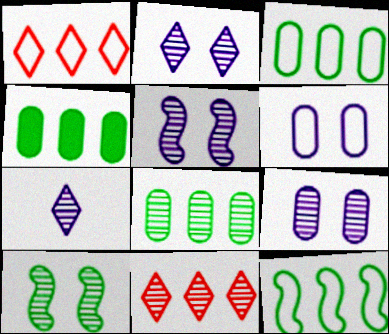[[2, 5, 9], 
[3, 4, 8]]